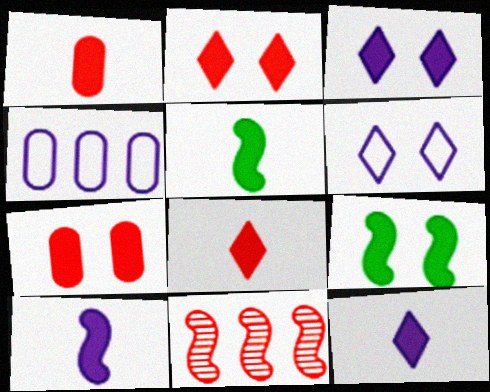[[1, 5, 12], 
[3, 7, 9]]